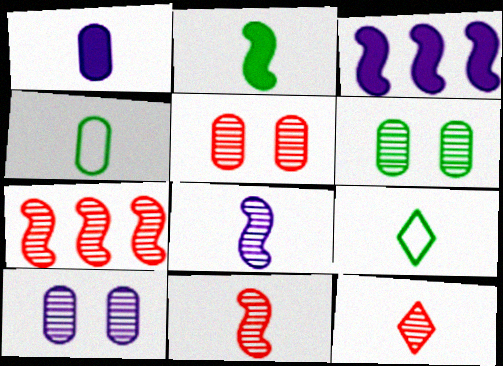[[1, 9, 11], 
[3, 5, 9], 
[5, 6, 10], 
[5, 7, 12]]